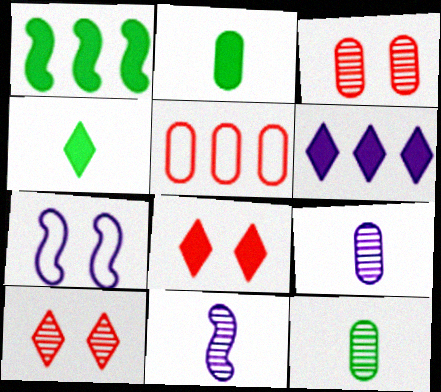[[4, 6, 8], 
[6, 7, 9]]